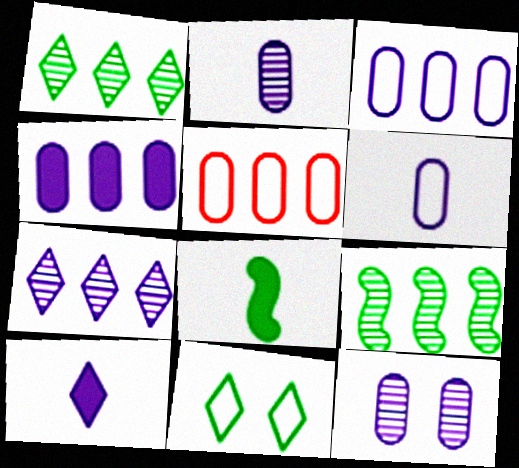[[4, 6, 12]]